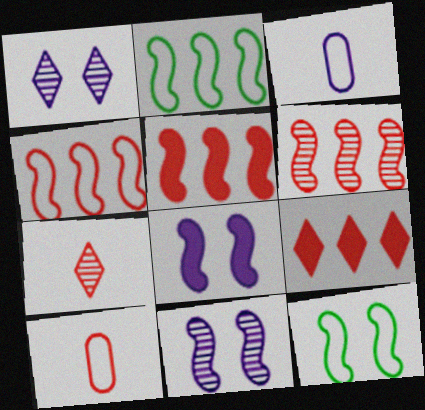[[4, 5, 6]]